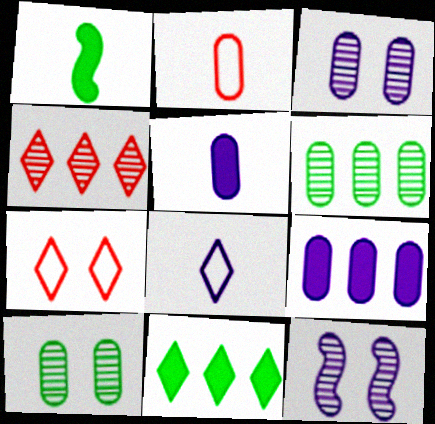[[2, 9, 10], 
[2, 11, 12], 
[8, 9, 12]]